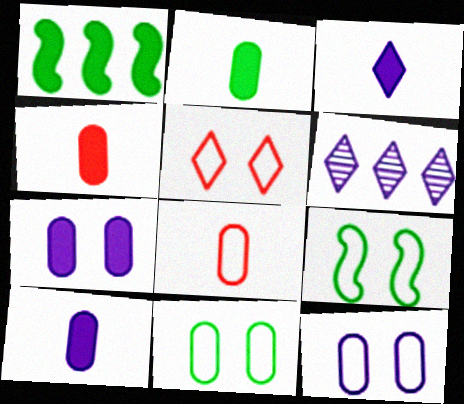[[2, 4, 10], 
[4, 6, 9], 
[5, 9, 12]]